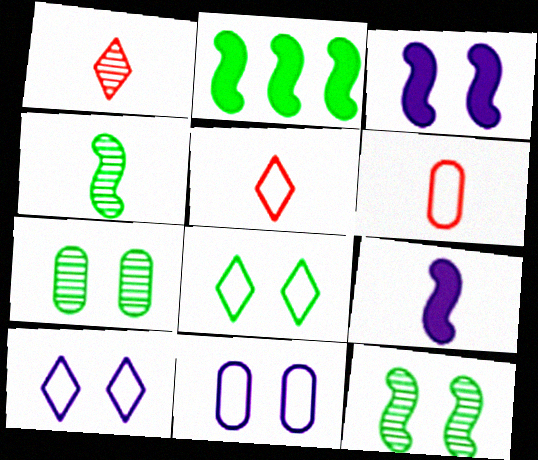[[1, 2, 11]]